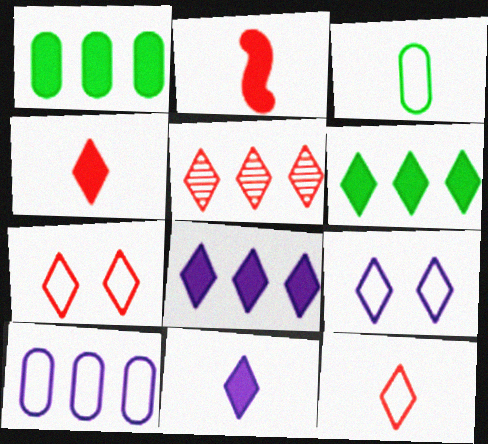[[4, 5, 7]]